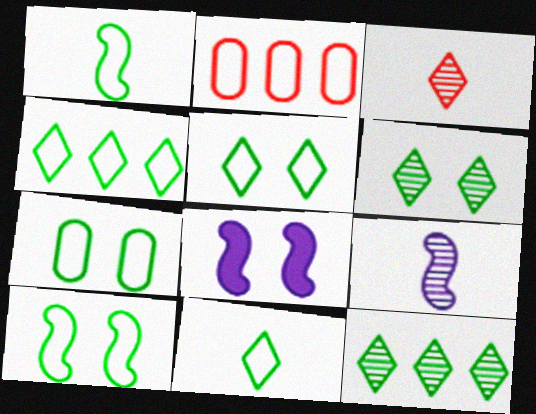[[1, 4, 7], 
[4, 5, 11], 
[5, 7, 10]]